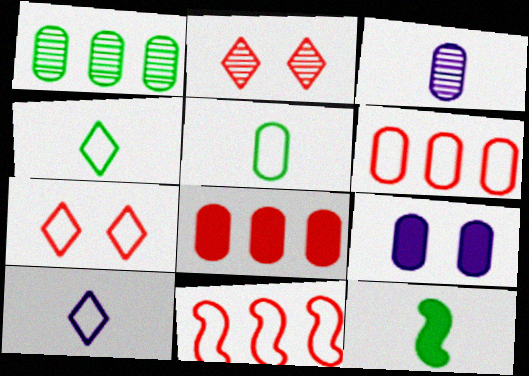[]